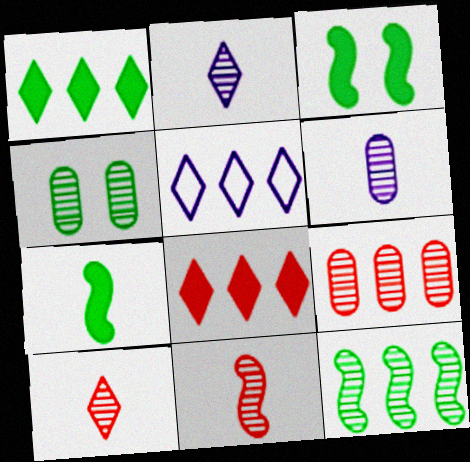[[4, 6, 9]]